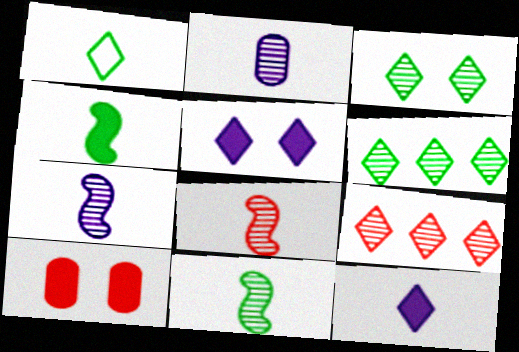[[1, 5, 9], 
[7, 8, 11]]